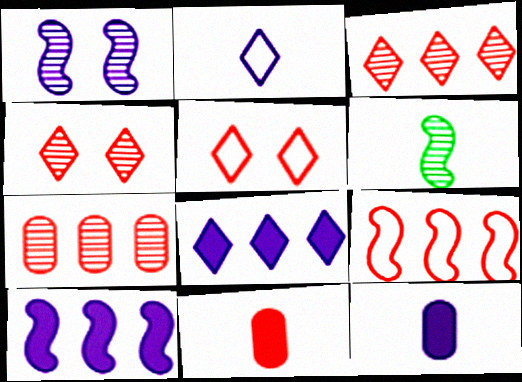[[2, 6, 11], 
[4, 9, 11]]